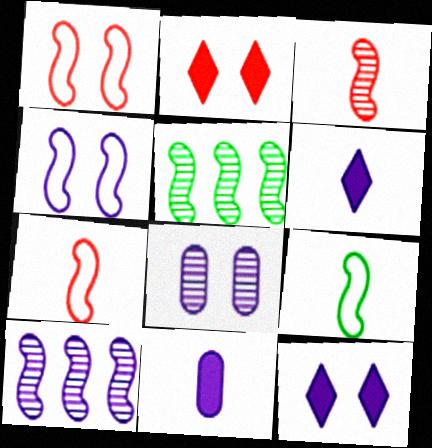[[4, 8, 12]]